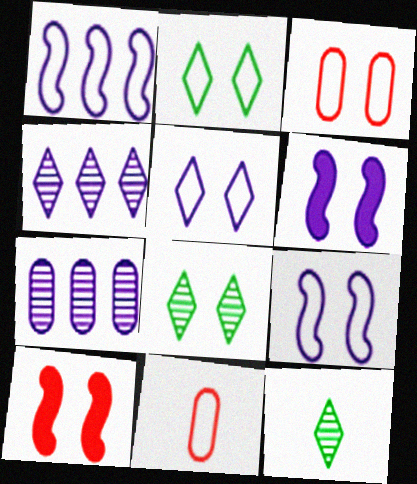[[1, 2, 11], 
[2, 3, 9], 
[3, 6, 8]]